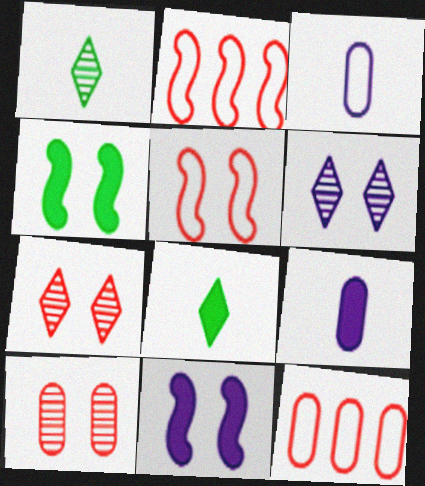[[1, 11, 12]]